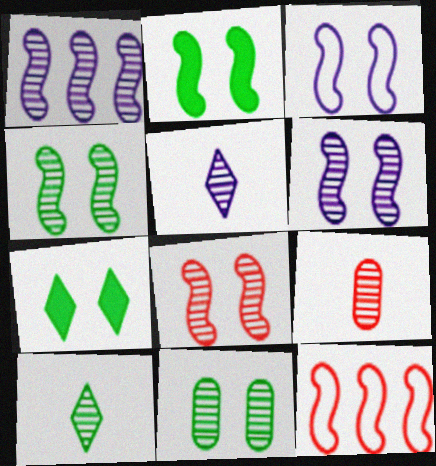[[2, 3, 8], 
[4, 6, 8]]